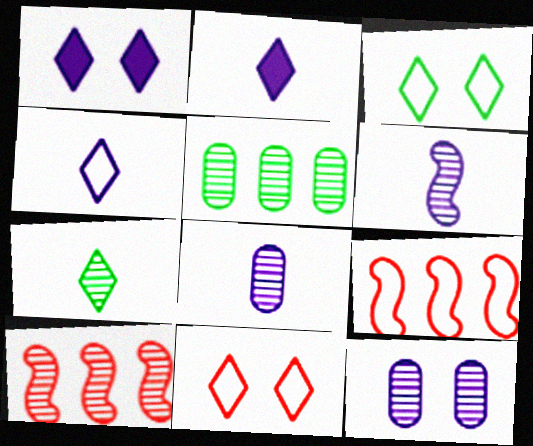[[7, 10, 12]]